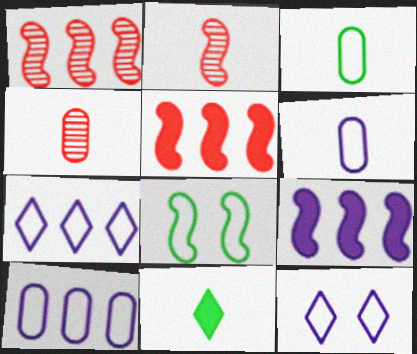[[2, 6, 11], 
[2, 8, 9]]